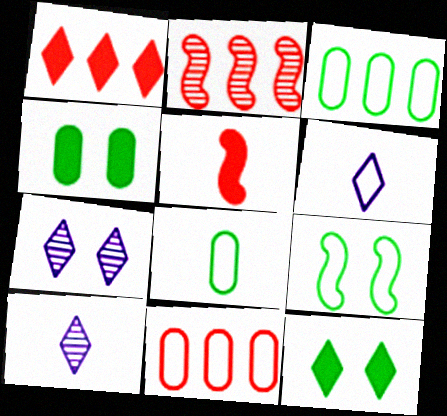[[1, 2, 11], 
[2, 4, 6], 
[3, 5, 7], 
[5, 8, 10], 
[6, 9, 11]]